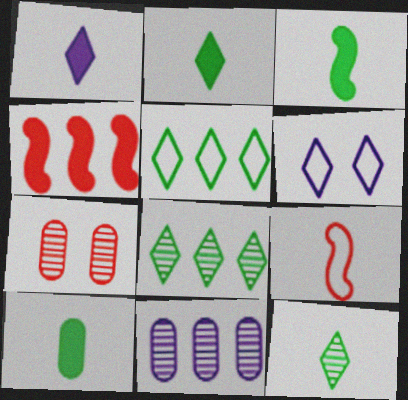[[2, 3, 10], 
[4, 5, 11]]